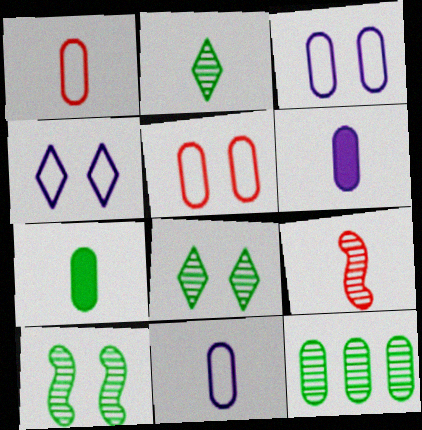[[2, 10, 12], 
[5, 6, 12]]